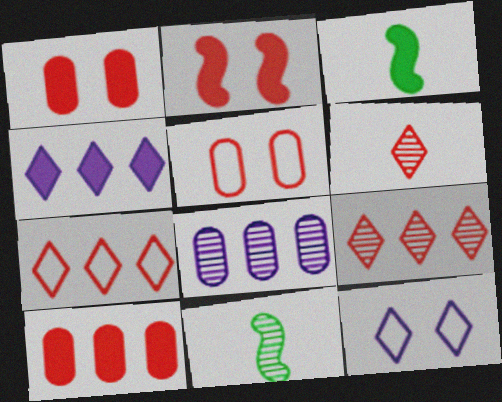[[1, 3, 4], 
[4, 5, 11], 
[10, 11, 12]]